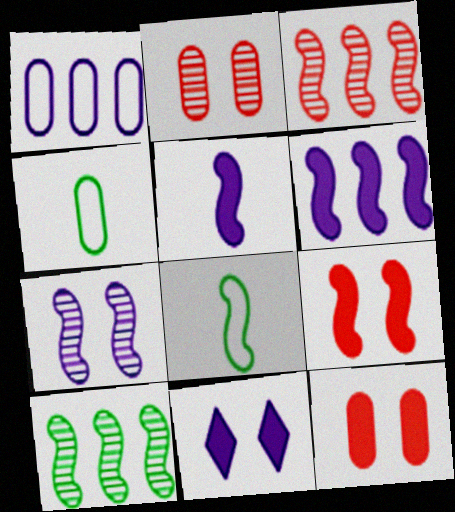[[3, 4, 11]]